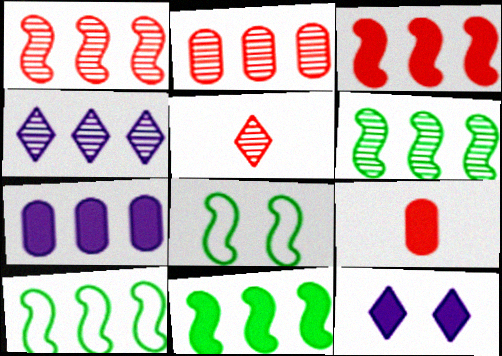[[2, 4, 6], 
[4, 8, 9], 
[5, 7, 8], 
[6, 10, 11], 
[9, 11, 12]]